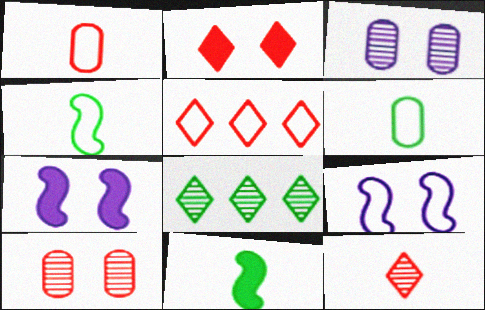[[1, 7, 8], 
[2, 5, 12], 
[3, 5, 11], 
[5, 6, 9]]